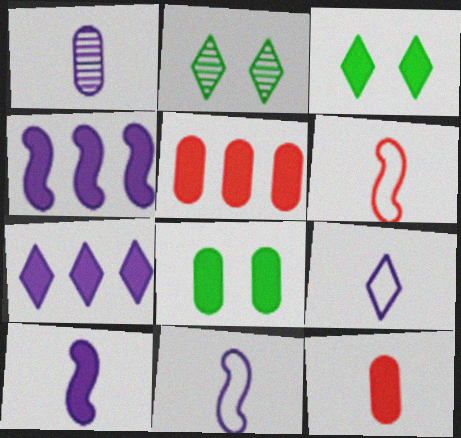[[1, 9, 10], 
[2, 5, 11], 
[3, 4, 12], 
[3, 5, 10]]